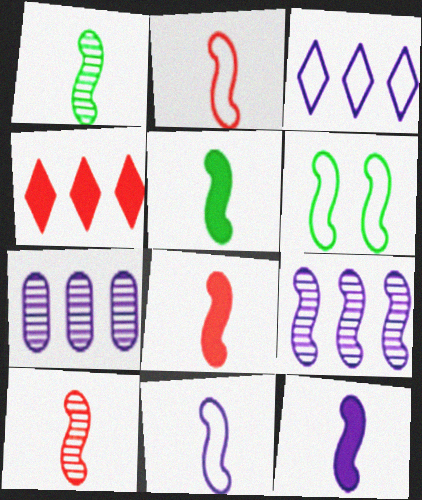[[1, 2, 12], 
[1, 8, 11], 
[2, 8, 10], 
[5, 8, 12], 
[5, 10, 11], 
[6, 8, 9]]